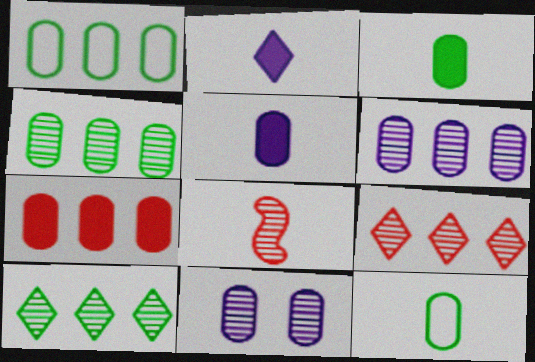[[1, 6, 7], 
[2, 8, 12], 
[7, 11, 12], 
[8, 10, 11]]